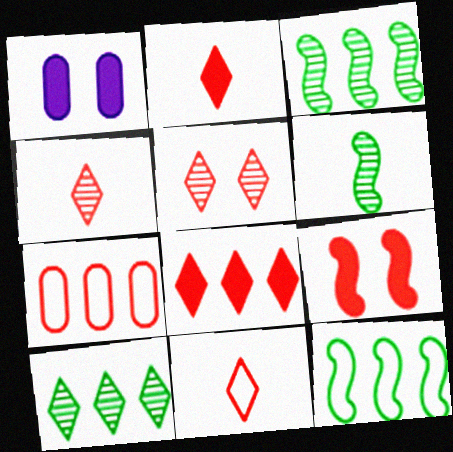[[1, 3, 11], 
[1, 4, 12], 
[2, 4, 11], 
[4, 7, 9], 
[5, 8, 11]]